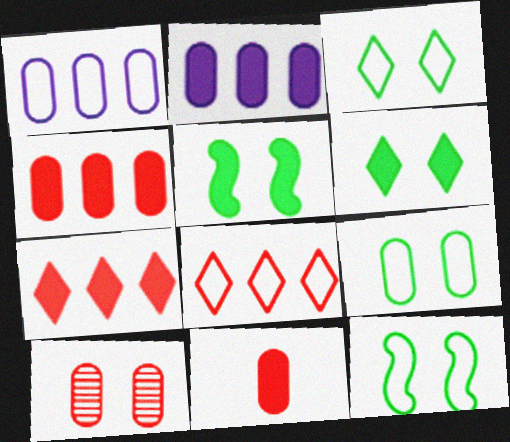[[3, 9, 12]]